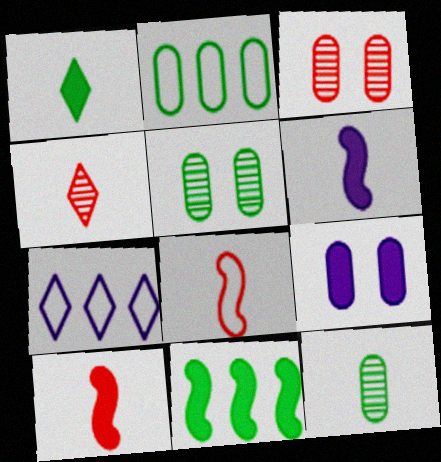[[5, 7, 10]]